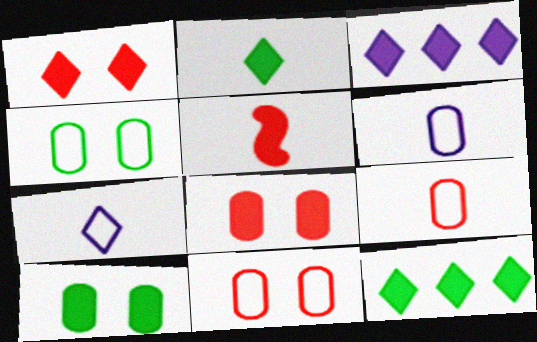[[1, 2, 3], 
[3, 5, 10]]